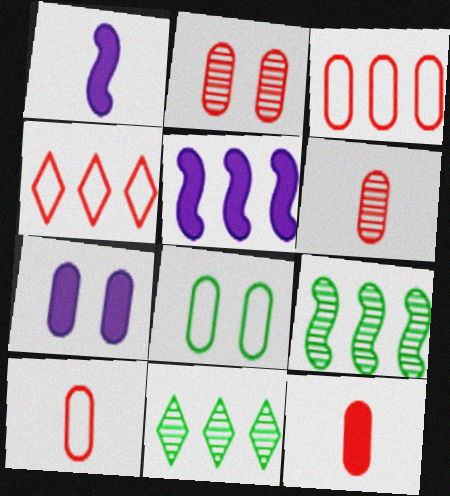[[2, 3, 12], 
[2, 7, 8], 
[3, 5, 11], 
[6, 10, 12]]